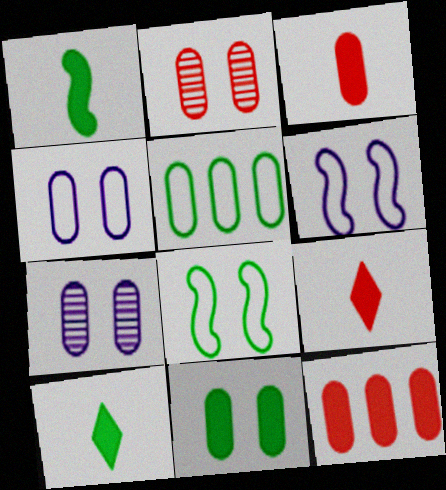[[2, 4, 11], 
[3, 5, 7]]